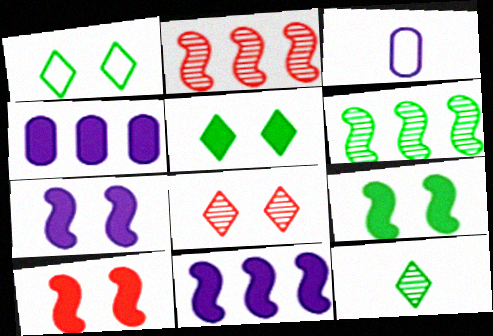[[2, 3, 5], 
[7, 9, 10]]